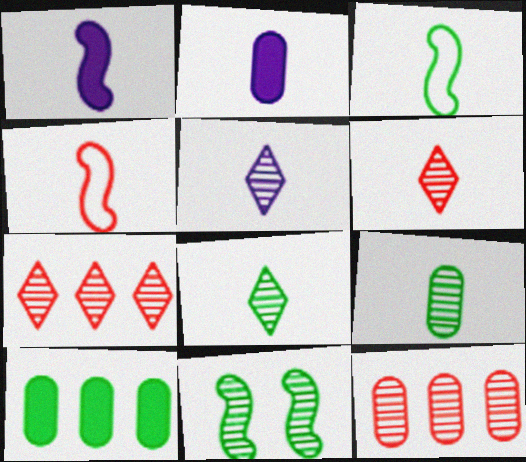[[2, 3, 6], 
[2, 4, 8], 
[5, 6, 8], 
[5, 11, 12]]